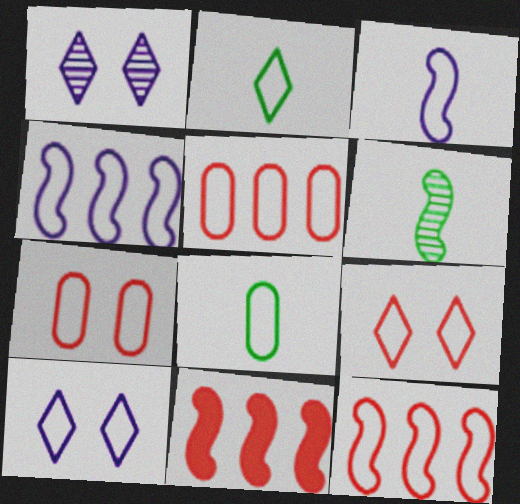[[1, 8, 11], 
[2, 4, 7], 
[4, 8, 9], 
[8, 10, 12]]